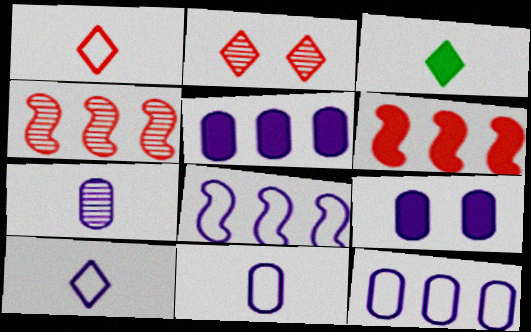[[3, 6, 9], 
[7, 9, 12]]